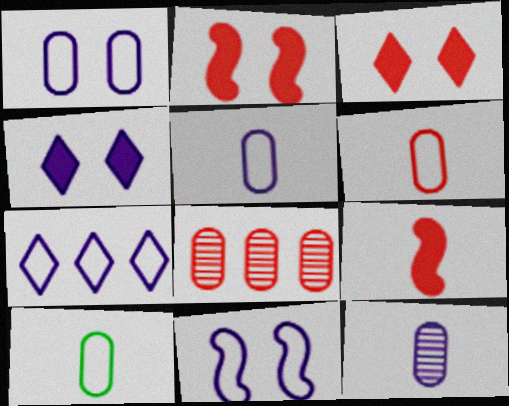[[5, 6, 10], 
[5, 7, 11]]